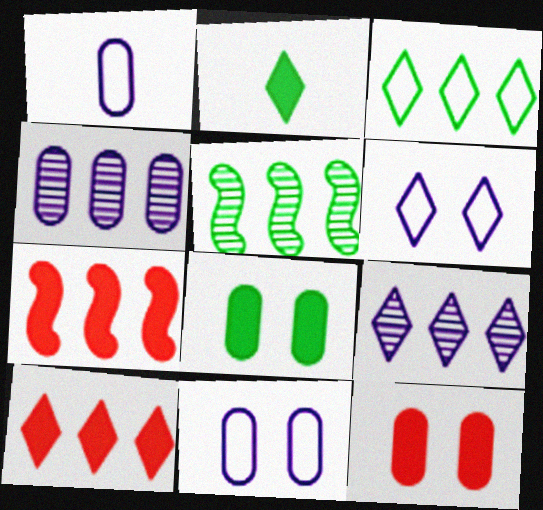[[3, 4, 7], 
[3, 9, 10]]